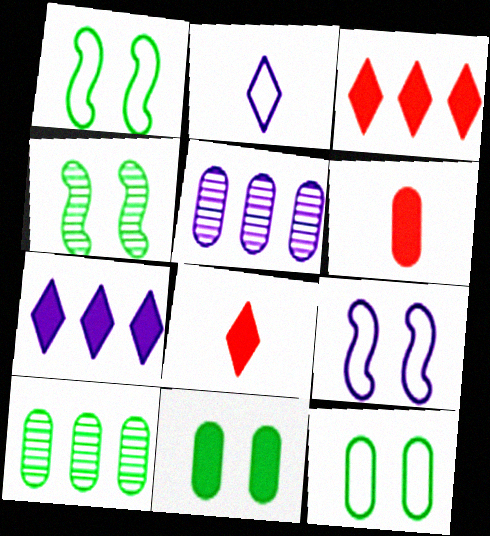[[1, 5, 8], 
[5, 6, 12], 
[8, 9, 10]]